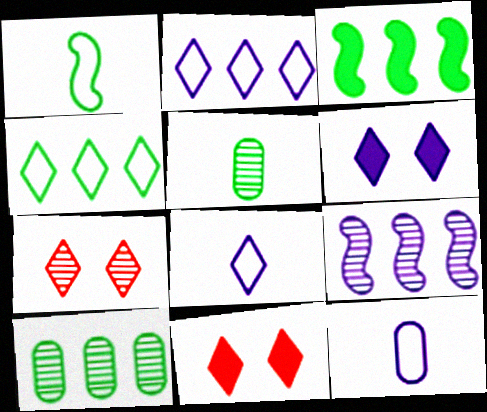[[3, 4, 10], 
[3, 7, 12], 
[5, 7, 9], 
[6, 9, 12]]